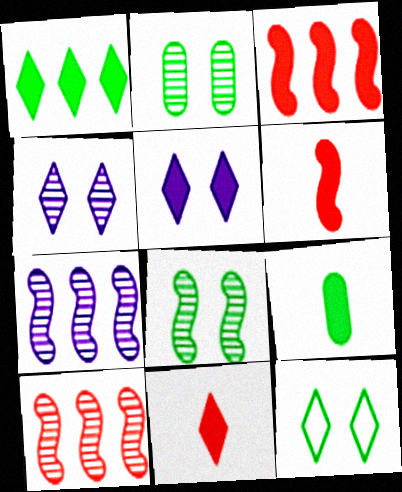[[1, 5, 11], 
[3, 5, 9]]